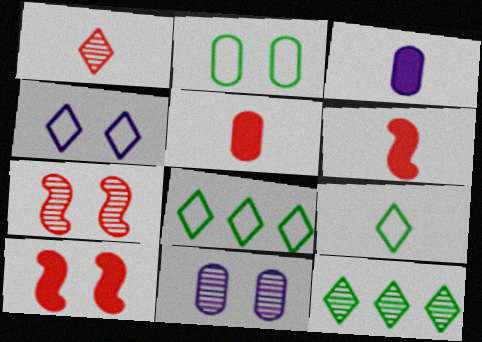[[3, 7, 8], 
[6, 8, 11]]